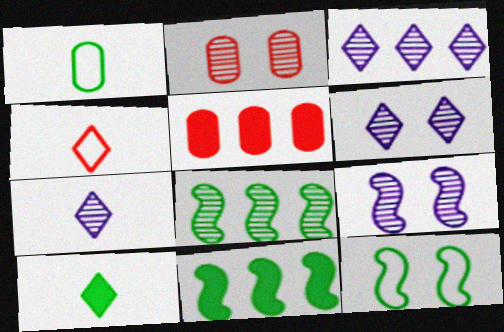[[2, 7, 8], 
[3, 6, 7], 
[4, 7, 10], 
[5, 7, 12]]